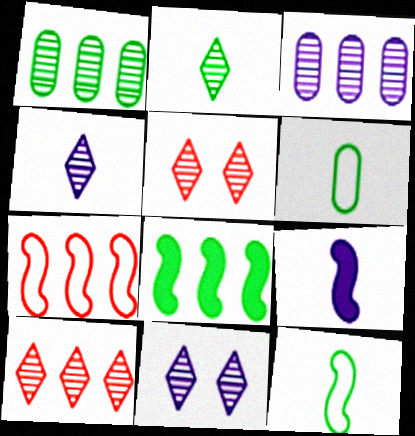[[2, 10, 11]]